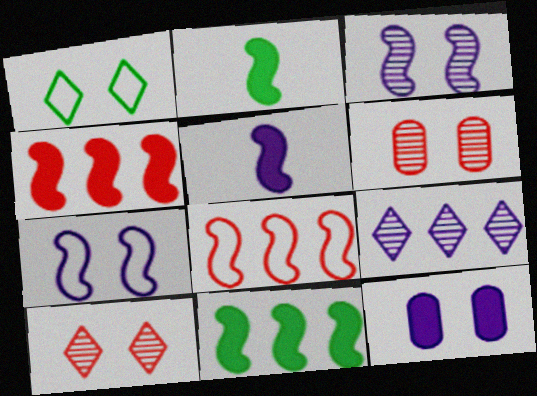[[2, 3, 8]]